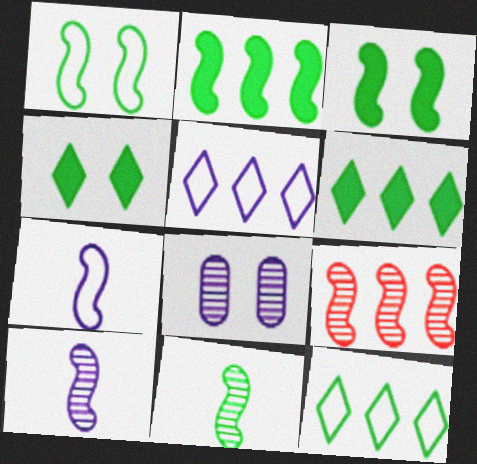[[1, 2, 11], 
[3, 7, 9]]